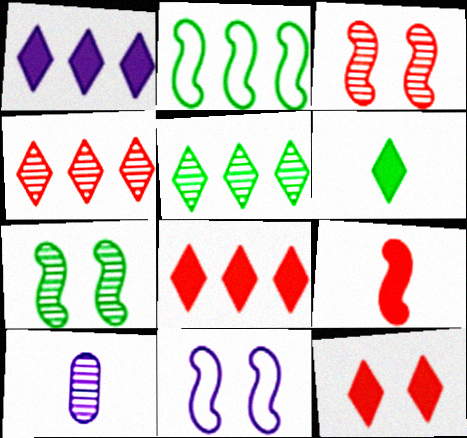[[1, 6, 12], 
[1, 10, 11], 
[2, 10, 12], 
[3, 5, 10], 
[4, 7, 10]]